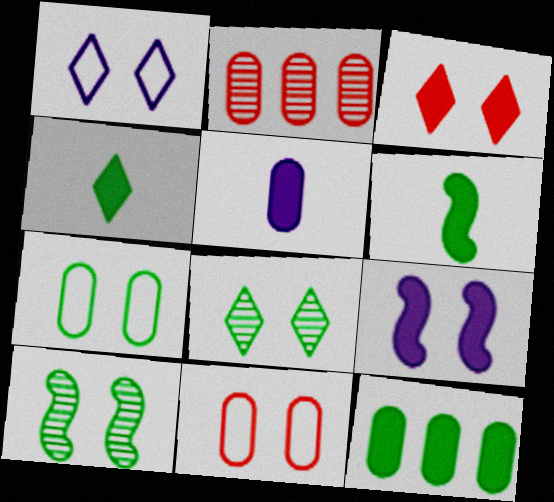[[1, 2, 6], 
[1, 3, 8], 
[2, 5, 7], 
[8, 9, 11]]